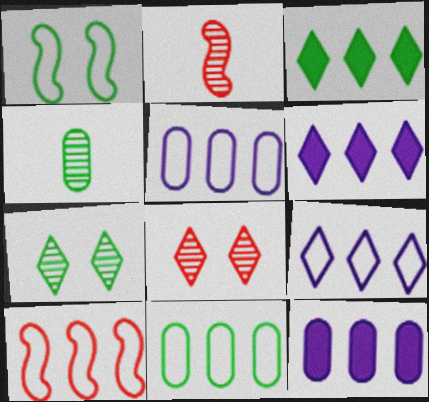[[1, 3, 4], 
[9, 10, 11]]